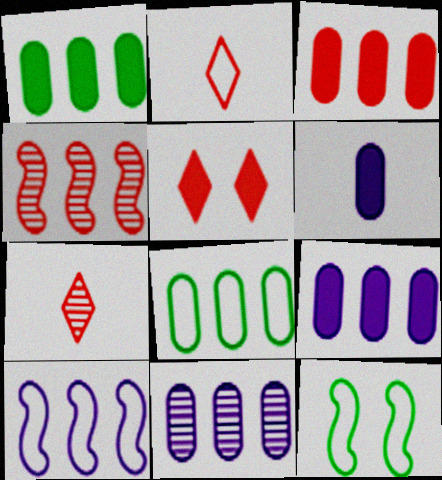[[1, 3, 9], 
[3, 8, 11], 
[7, 9, 12]]